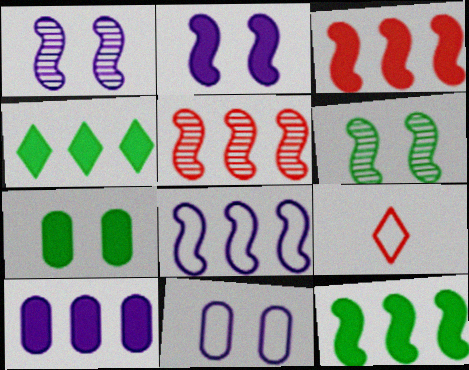[[3, 4, 10], 
[5, 8, 12], 
[6, 9, 10]]